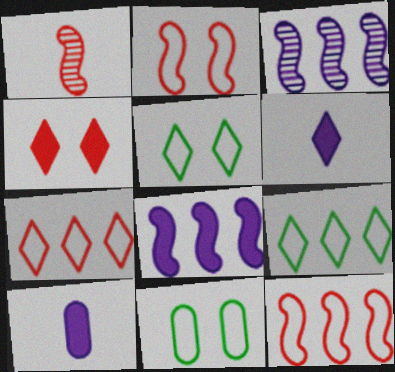[]